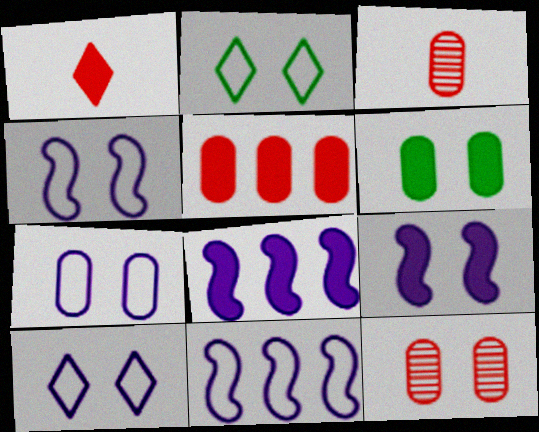[[1, 6, 8], 
[2, 3, 8], 
[2, 9, 12], 
[4, 7, 10], 
[6, 7, 12]]